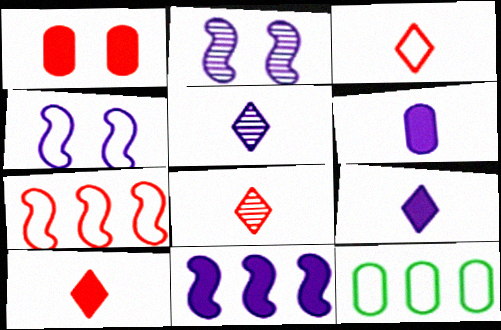[[1, 7, 8], 
[2, 10, 12], 
[3, 4, 12], 
[3, 8, 10]]